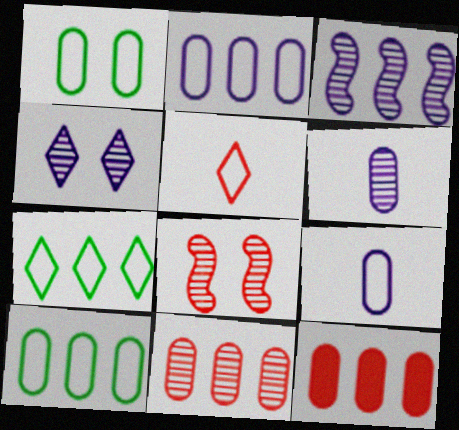[[1, 6, 12], 
[3, 4, 6], 
[3, 7, 12], 
[5, 8, 12]]